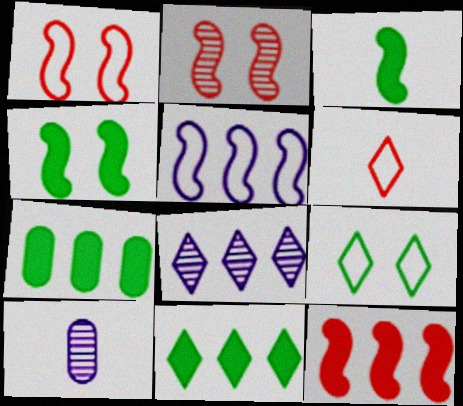[[1, 10, 11], 
[2, 3, 5], 
[3, 6, 10], 
[9, 10, 12]]